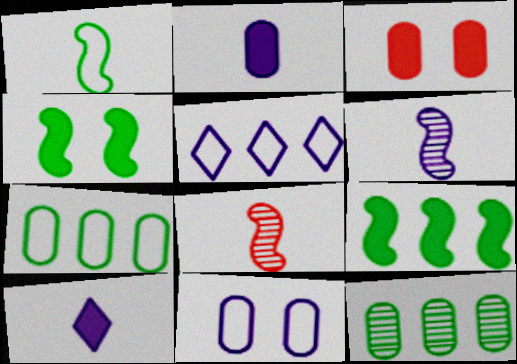[[3, 9, 10]]